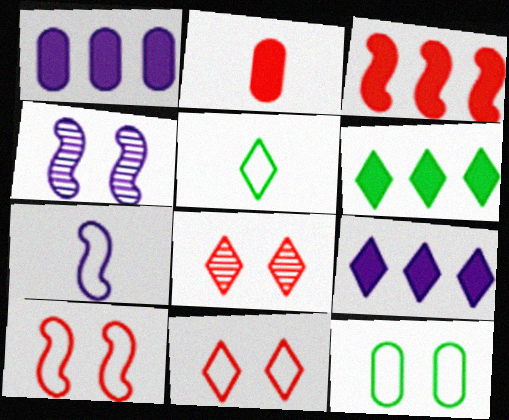[[1, 3, 6], 
[5, 8, 9]]